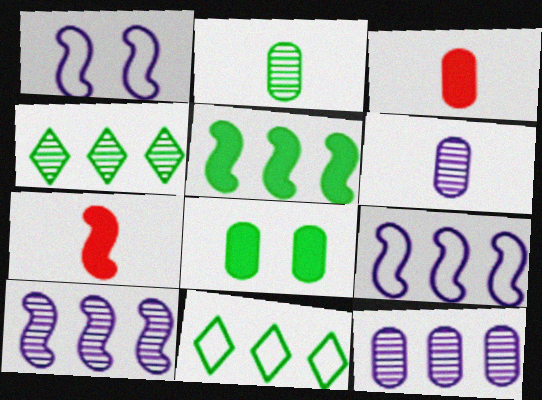[[1, 3, 4]]